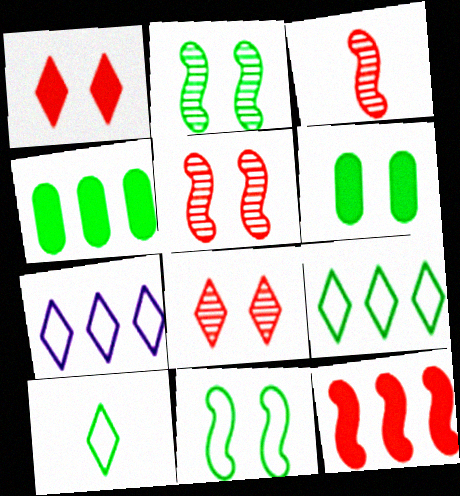[[2, 4, 10], 
[3, 6, 7]]